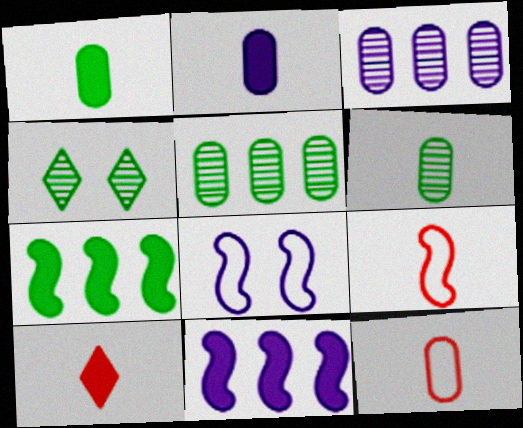[[2, 6, 12], 
[4, 11, 12], 
[5, 8, 10]]